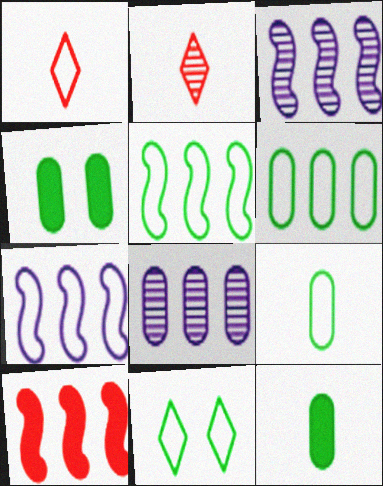[[1, 3, 4], 
[2, 4, 7], 
[3, 5, 10], 
[5, 9, 11]]